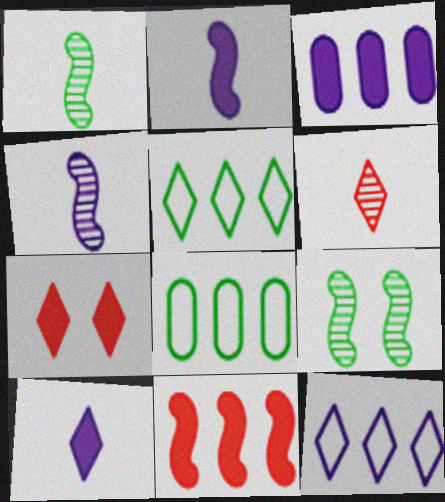[[4, 7, 8]]